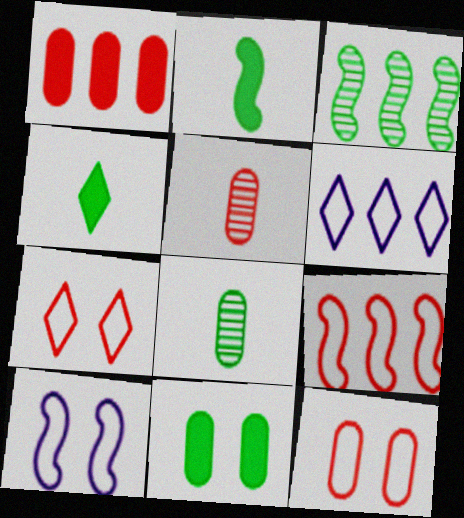[[1, 3, 6], 
[1, 5, 12]]